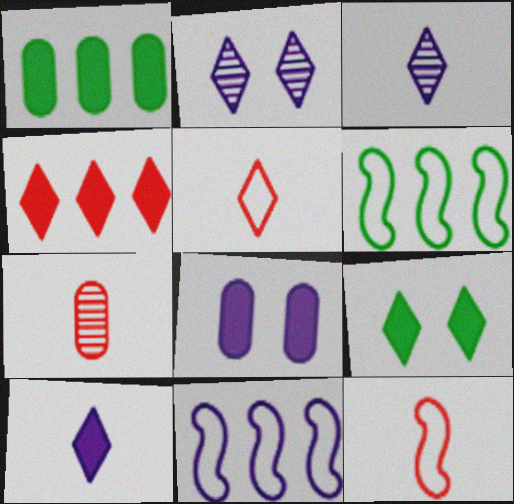[[1, 2, 12], 
[3, 8, 11], 
[4, 9, 10], 
[7, 9, 11]]